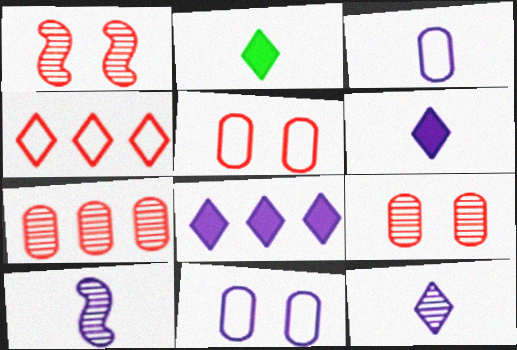[[3, 6, 10], 
[8, 10, 11]]